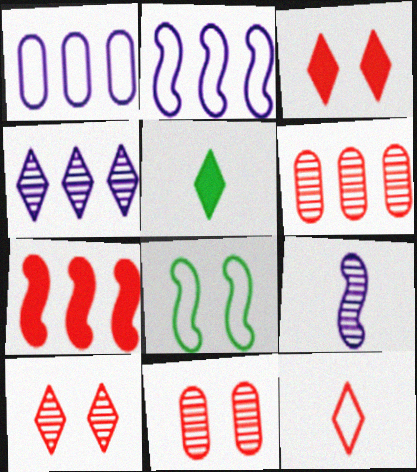[[1, 8, 12], 
[2, 5, 11], 
[7, 8, 9], 
[7, 11, 12]]